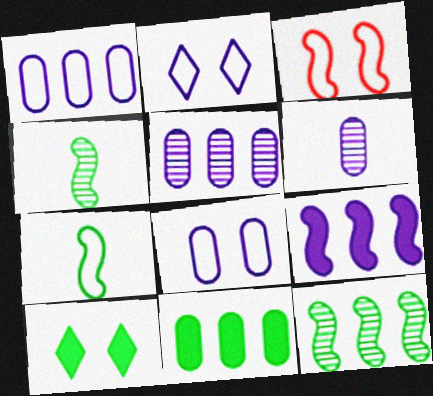[[2, 6, 9], 
[3, 4, 9]]